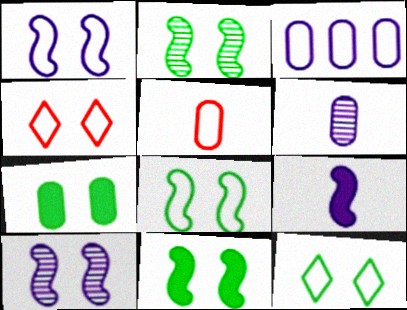[[2, 7, 12], 
[2, 8, 11], 
[4, 7, 10]]